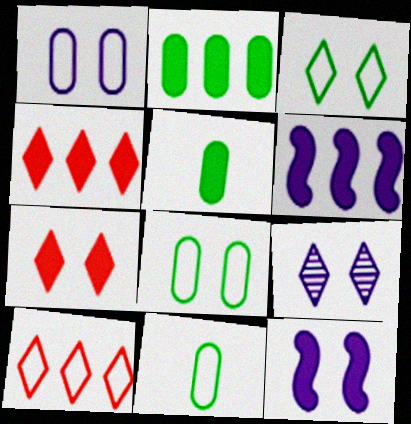[[1, 9, 12], 
[2, 4, 6], 
[3, 7, 9], 
[4, 5, 12], 
[5, 6, 7]]